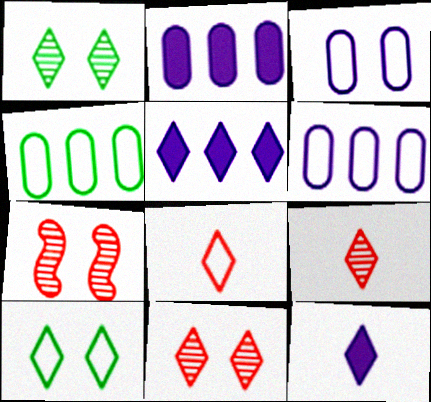[[1, 5, 8], 
[4, 7, 12], 
[5, 9, 10]]